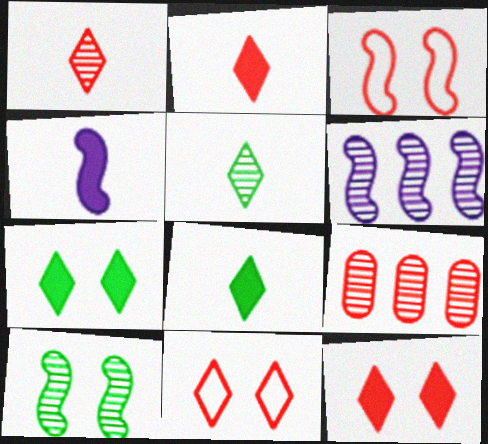[[2, 3, 9]]